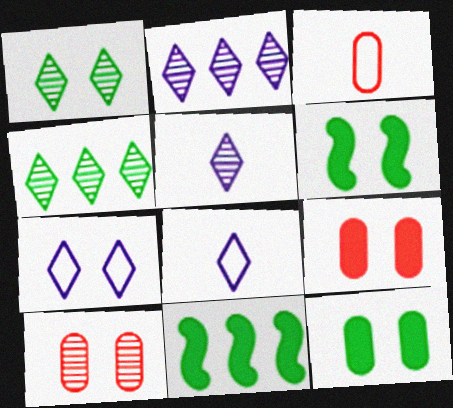[[2, 3, 6], 
[6, 7, 10], 
[8, 10, 11]]